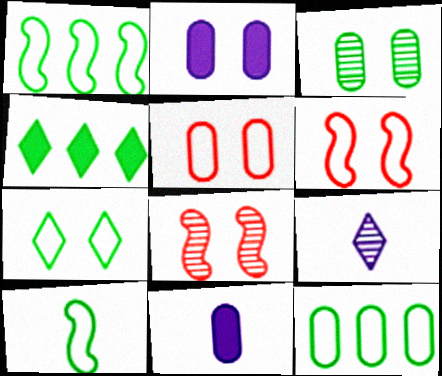[[2, 3, 5], 
[2, 7, 8], 
[3, 4, 10], 
[7, 10, 12]]